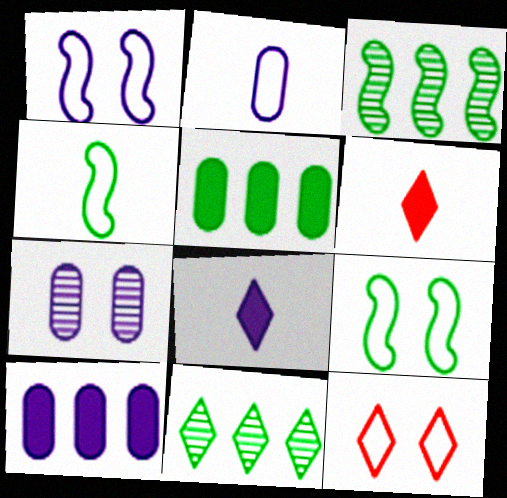[[2, 7, 10], 
[8, 11, 12]]